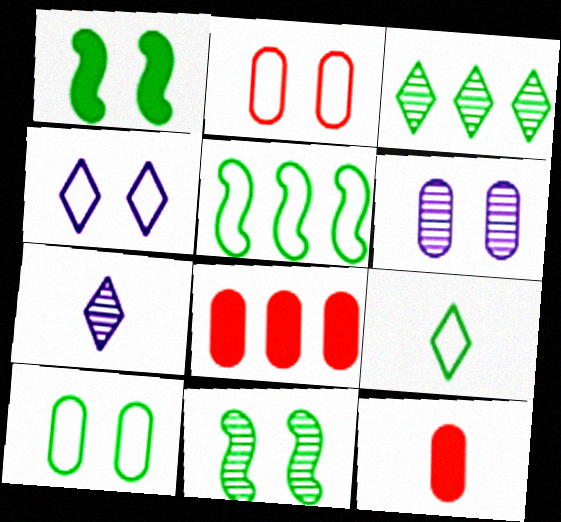[[5, 9, 10]]